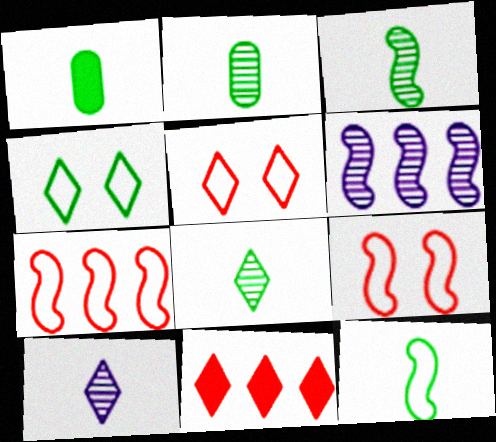[[1, 5, 6], 
[1, 8, 12], 
[2, 3, 8], 
[4, 10, 11]]